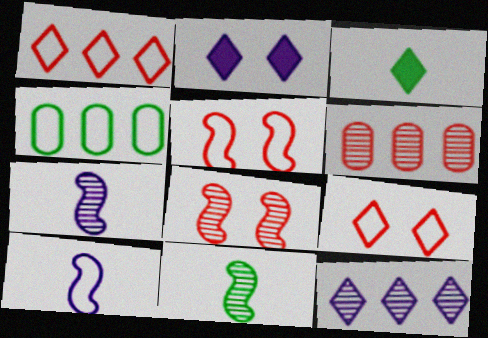[[3, 9, 12], 
[4, 9, 10]]